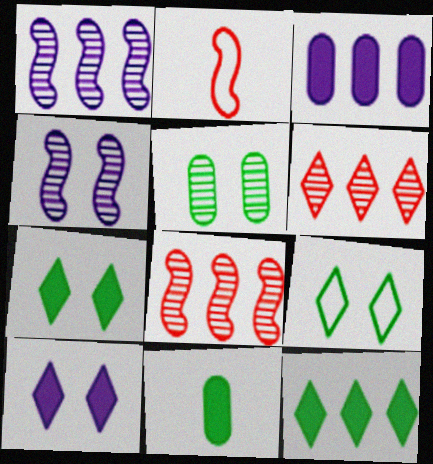[]